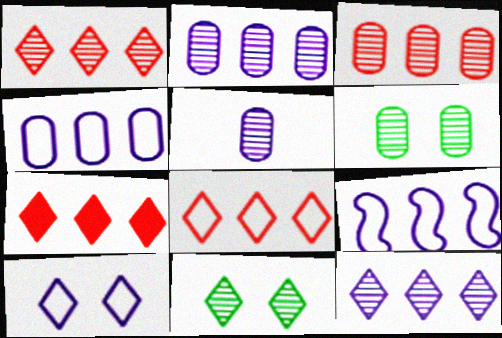[[1, 7, 8], 
[3, 5, 6]]